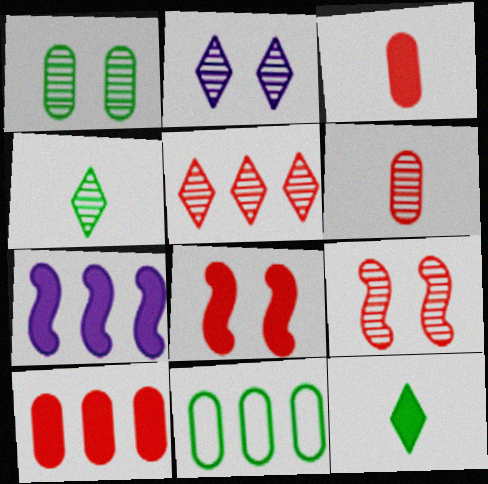[[1, 2, 9], 
[2, 4, 5], 
[5, 6, 9], 
[5, 7, 11]]